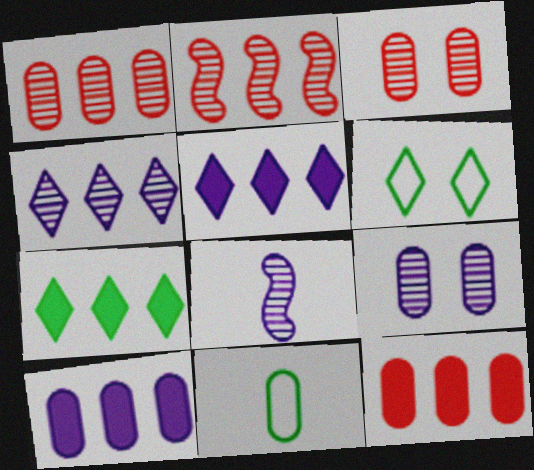[[3, 10, 11], 
[4, 8, 9], 
[6, 8, 12], 
[9, 11, 12]]